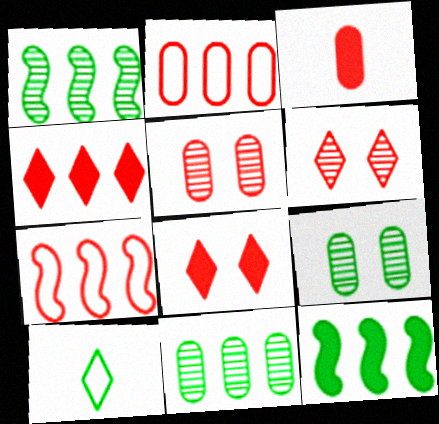[[2, 3, 5], 
[3, 6, 7], 
[9, 10, 12]]